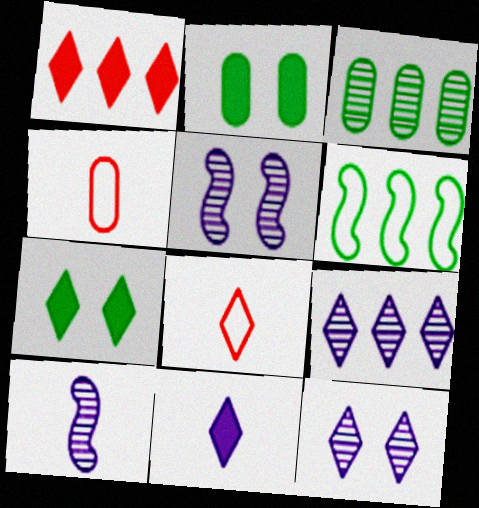[[1, 7, 11], 
[7, 8, 9]]